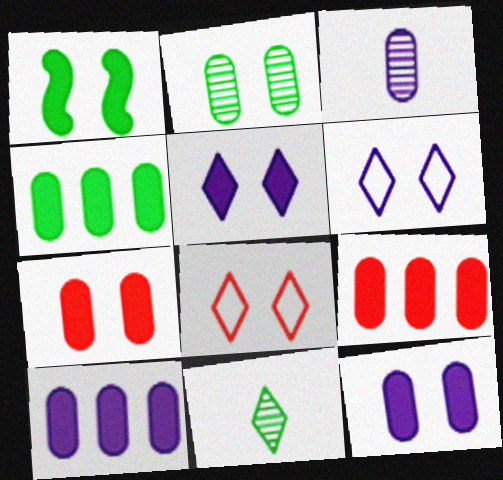[[1, 5, 7], 
[4, 9, 10]]